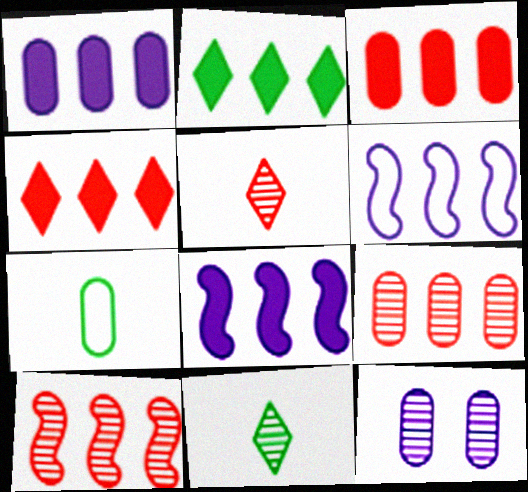[[2, 3, 8], 
[2, 6, 9], 
[3, 7, 12], 
[10, 11, 12]]